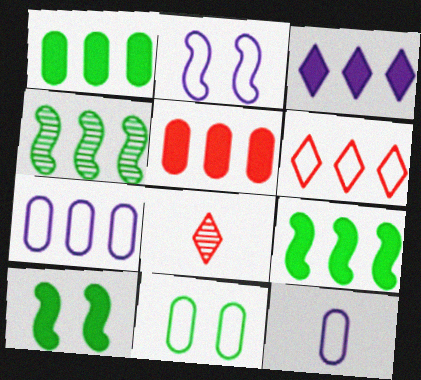[[1, 2, 8], 
[3, 5, 9], 
[7, 8, 10]]